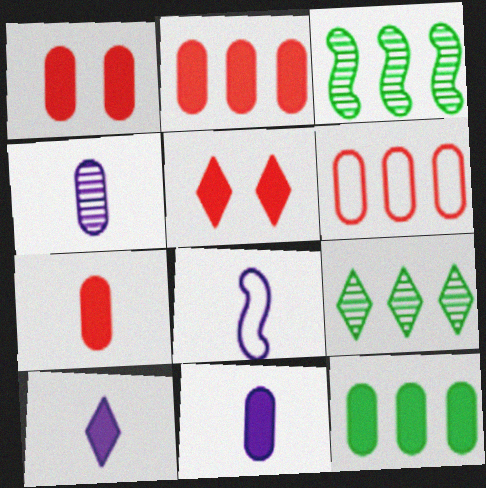[[1, 2, 7], 
[1, 8, 9], 
[1, 11, 12], 
[4, 8, 10]]